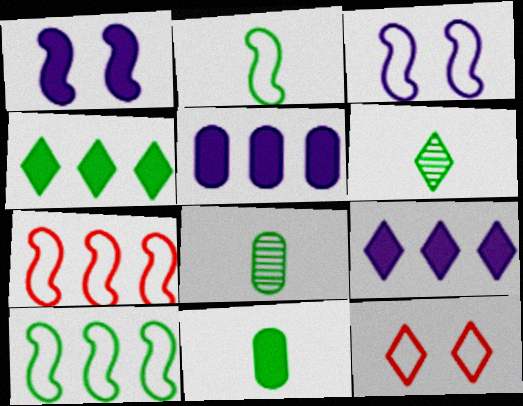[[2, 3, 7], 
[2, 6, 11], 
[6, 9, 12]]